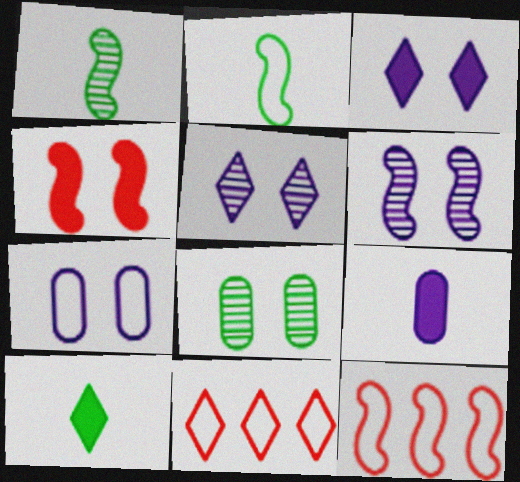[[2, 7, 11], 
[3, 6, 7], 
[5, 10, 11]]